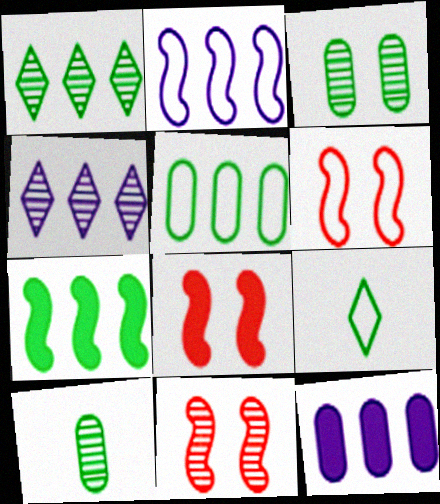[[1, 5, 7], 
[2, 4, 12], 
[3, 7, 9], 
[4, 10, 11], 
[6, 8, 11], 
[9, 11, 12]]